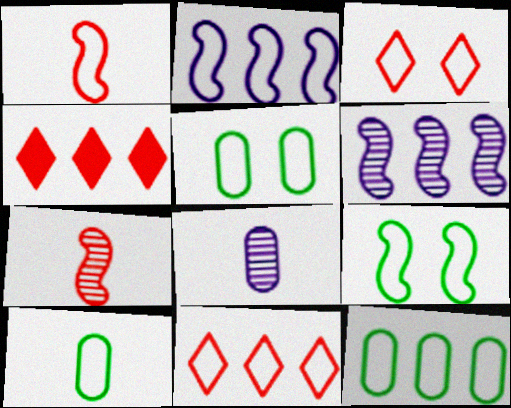[[1, 2, 9], 
[2, 3, 10], 
[2, 11, 12], 
[4, 6, 12], 
[4, 8, 9], 
[5, 10, 12]]